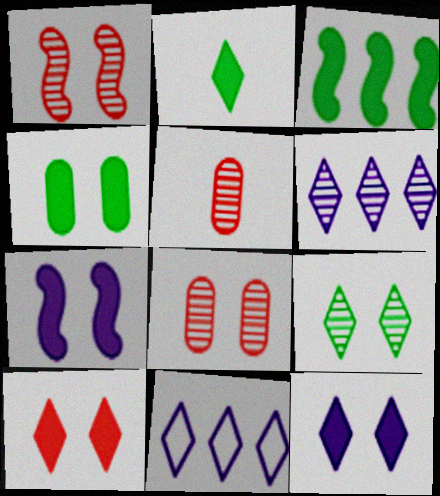[[2, 3, 4], 
[4, 7, 10]]